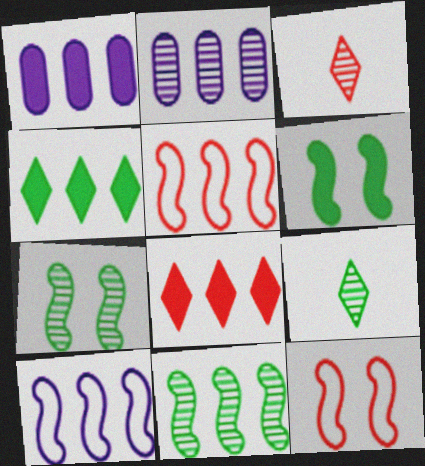[[1, 9, 12], 
[2, 3, 7], 
[2, 4, 5]]